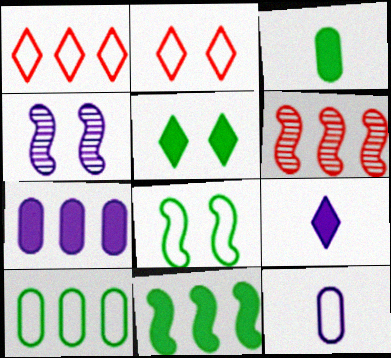[[1, 3, 4], 
[1, 8, 12], 
[3, 5, 11], 
[5, 6, 12]]